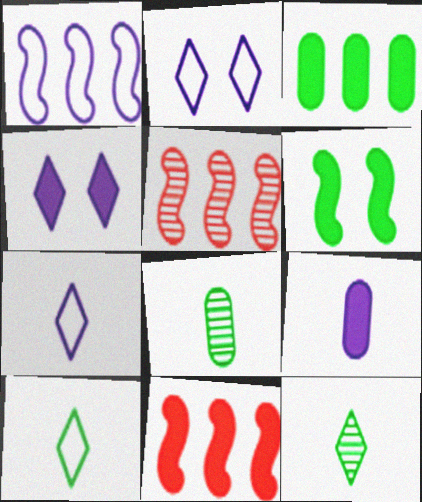[[2, 8, 11]]